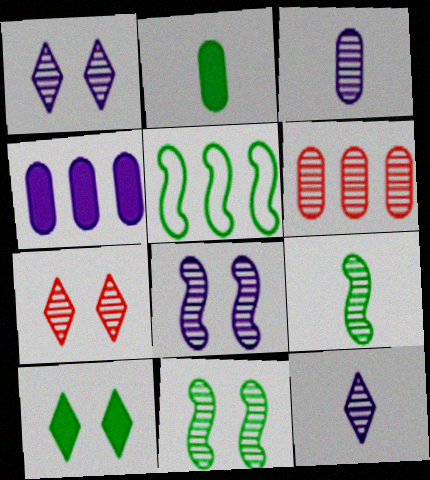[[1, 6, 9], 
[6, 11, 12]]